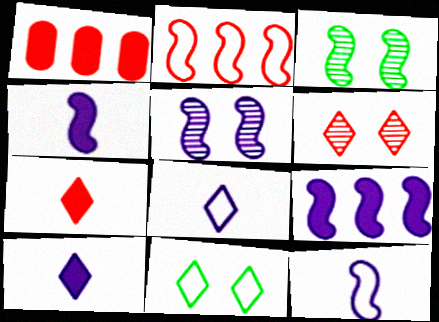[[1, 3, 8], 
[2, 3, 4], 
[5, 9, 12]]